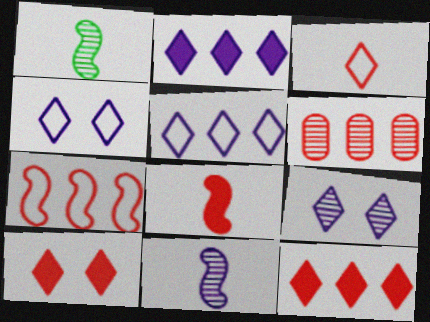[[1, 6, 9], 
[6, 7, 12]]